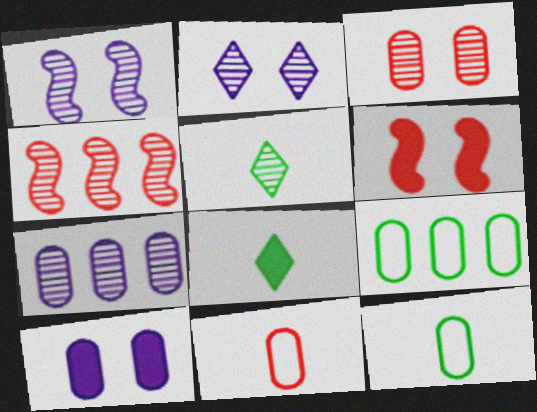[]